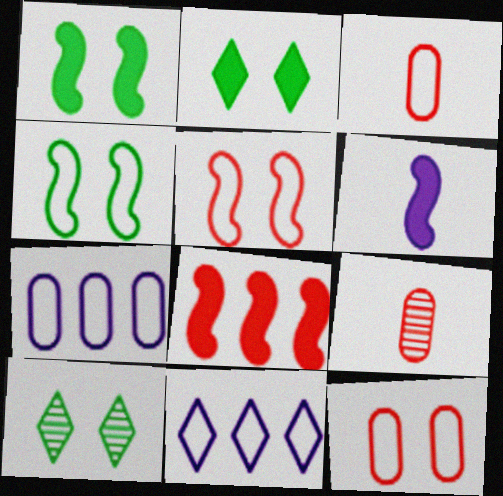[[1, 6, 8], 
[1, 9, 11], 
[3, 4, 11]]